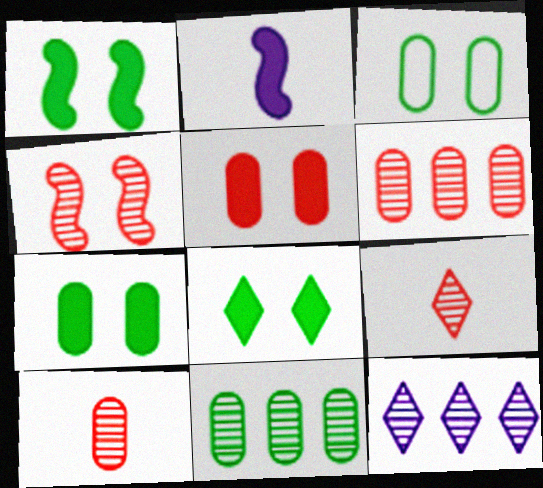[[1, 7, 8], 
[4, 6, 9]]